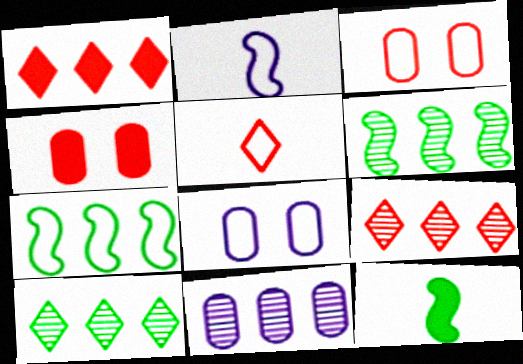[[1, 7, 11], 
[2, 4, 10], 
[5, 7, 8], 
[6, 9, 11], 
[8, 9, 12]]